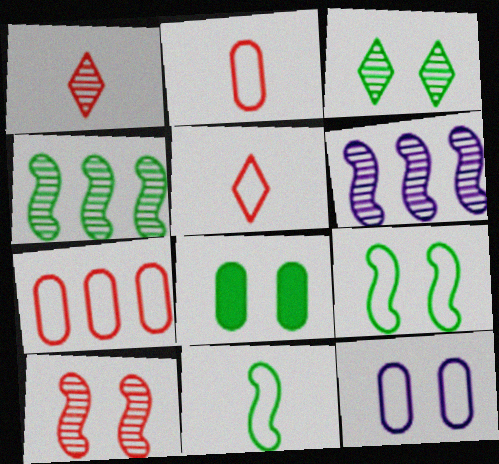[[3, 8, 9], 
[5, 6, 8]]